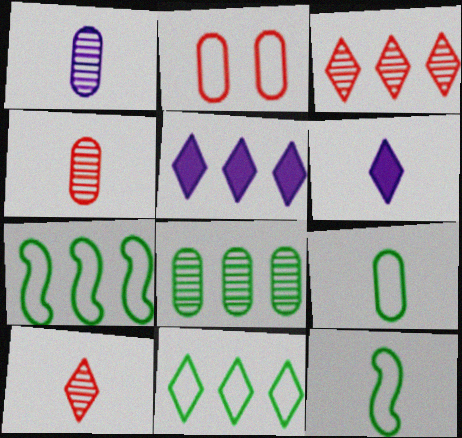[[3, 5, 11], 
[4, 6, 12]]